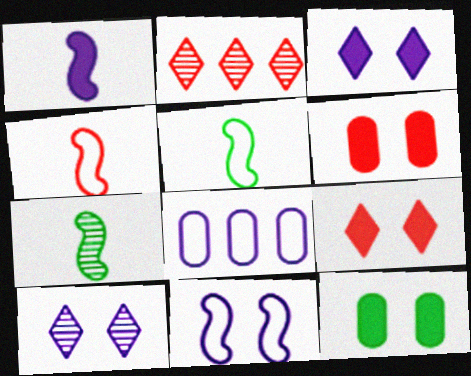[[1, 4, 7], 
[1, 8, 10], 
[2, 4, 6], 
[7, 8, 9]]